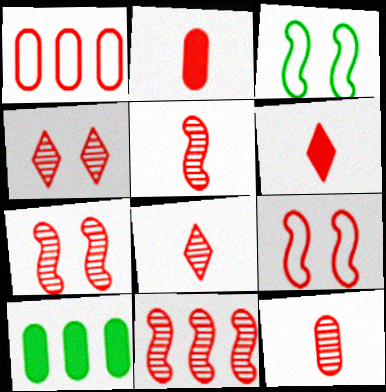[[1, 6, 7], 
[4, 11, 12], 
[5, 7, 11], 
[5, 8, 12]]